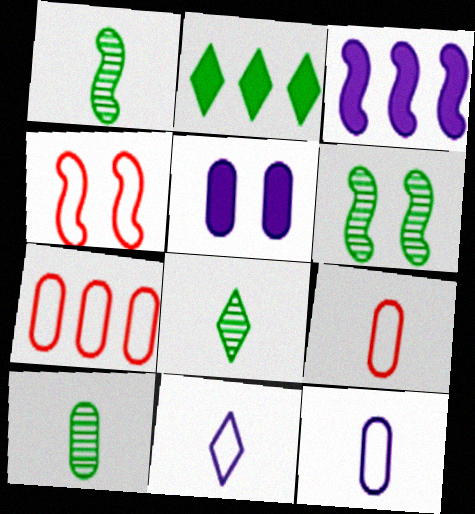[[1, 3, 4], 
[1, 8, 10], 
[5, 7, 10]]